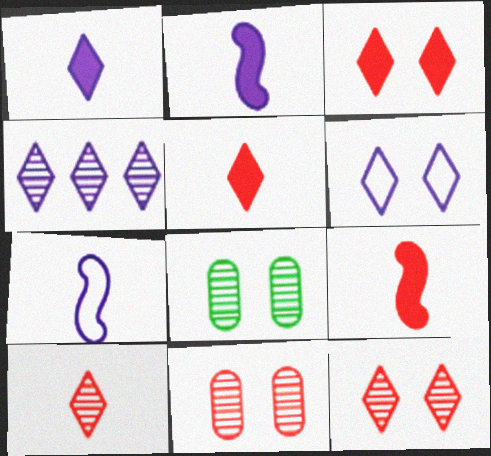[[1, 4, 6]]